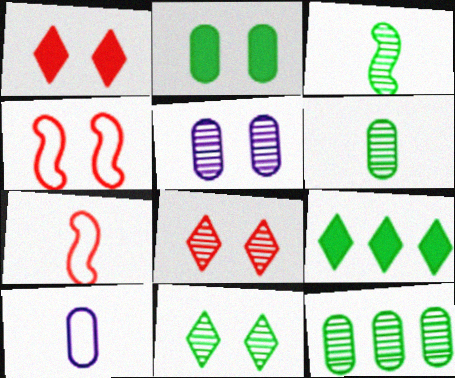[[3, 11, 12], 
[5, 7, 9]]